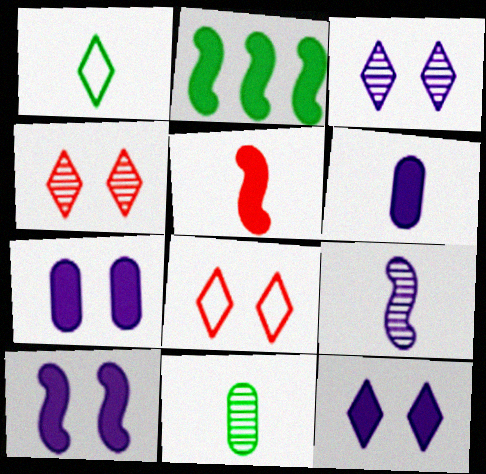[[2, 5, 10], 
[7, 10, 12]]